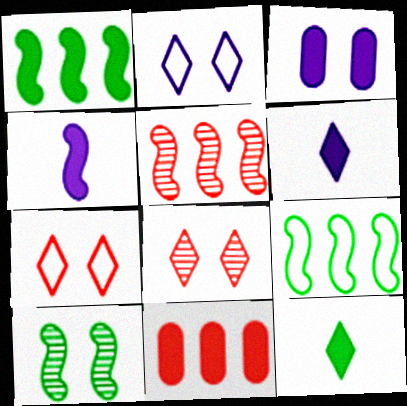[[3, 7, 10]]